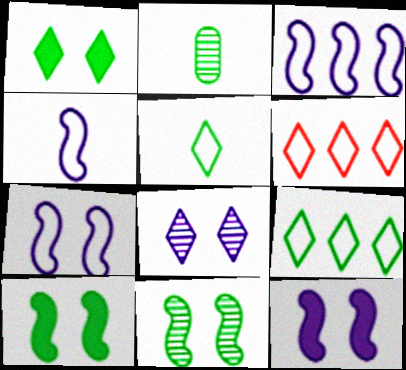[[2, 6, 12], 
[2, 9, 10], 
[3, 4, 7]]